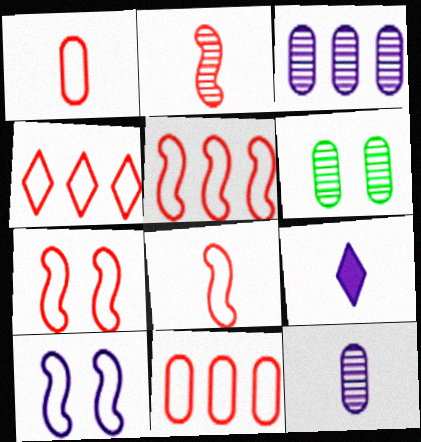[[1, 4, 7], 
[3, 9, 10], 
[4, 5, 11], 
[5, 6, 9], 
[5, 7, 8]]